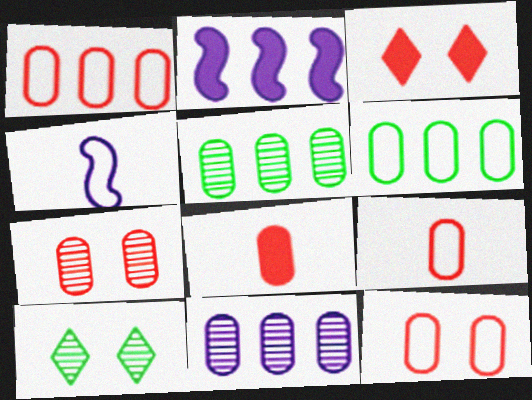[[1, 7, 8], 
[1, 9, 12], 
[2, 9, 10], 
[3, 4, 5]]